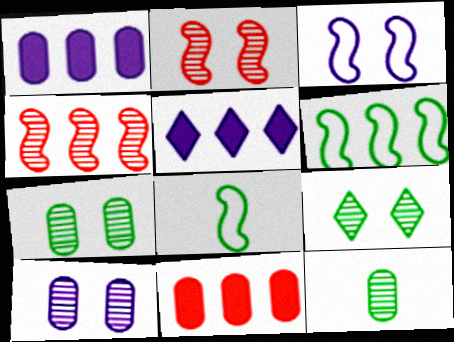[[2, 9, 10]]